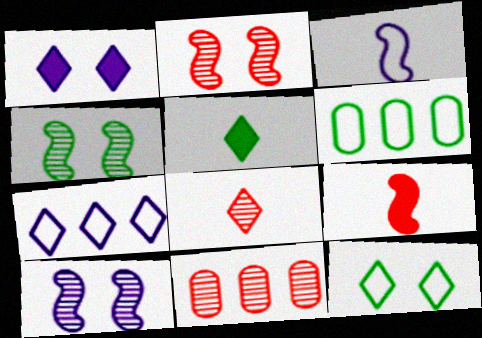[[2, 4, 10], 
[2, 8, 11], 
[4, 5, 6]]